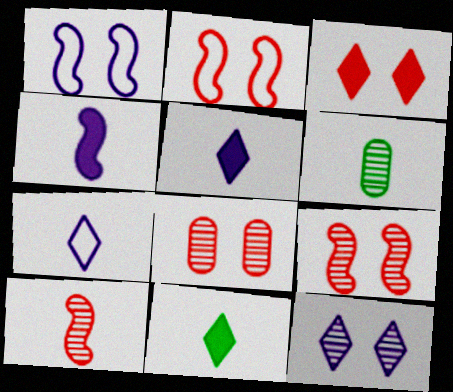[[2, 3, 8]]